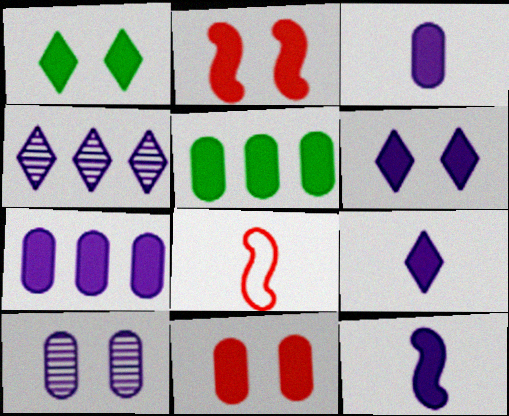[[2, 5, 9], 
[3, 5, 11], 
[3, 9, 12], 
[6, 7, 12]]